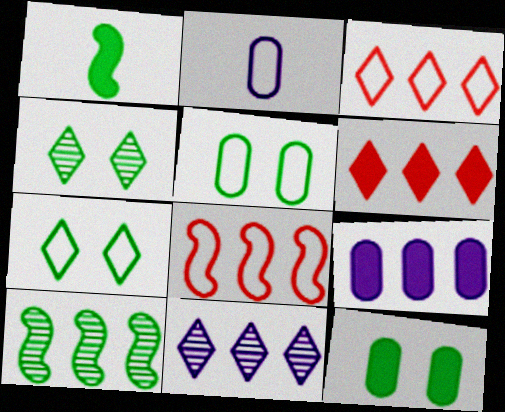[[2, 7, 8], 
[3, 9, 10]]